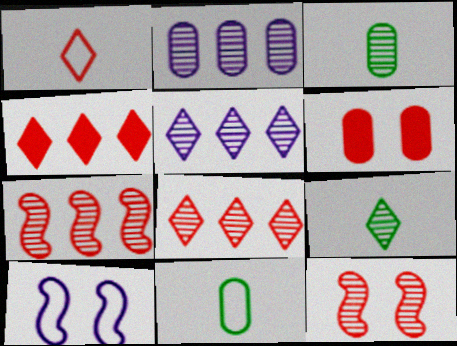[[1, 6, 7], 
[2, 6, 11], 
[2, 9, 12], 
[3, 4, 10], 
[3, 5, 12]]